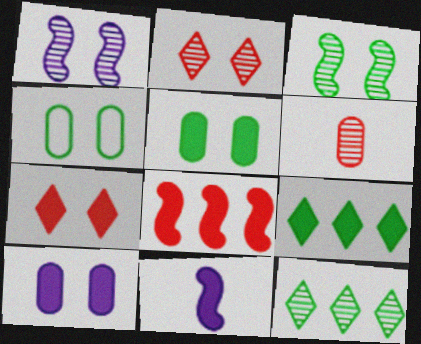[[1, 4, 7], 
[1, 6, 12]]